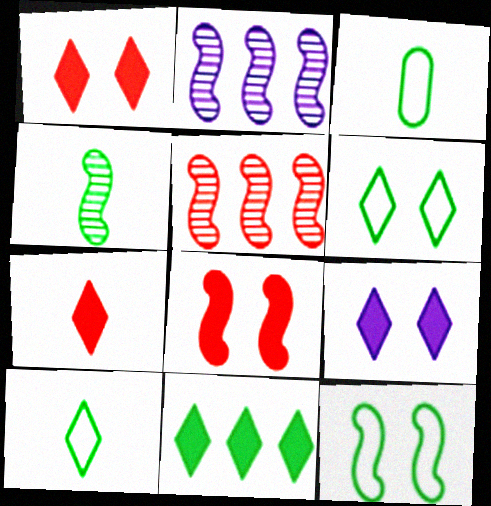[[1, 2, 3], 
[3, 5, 9], 
[7, 9, 11]]